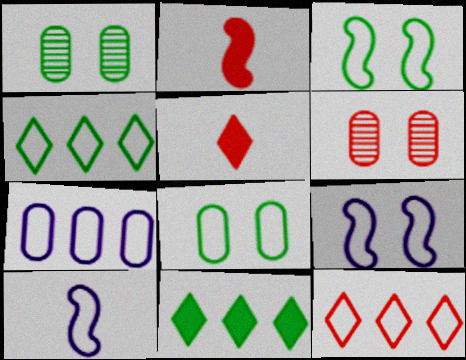[[2, 6, 12], 
[6, 10, 11], 
[8, 10, 12]]